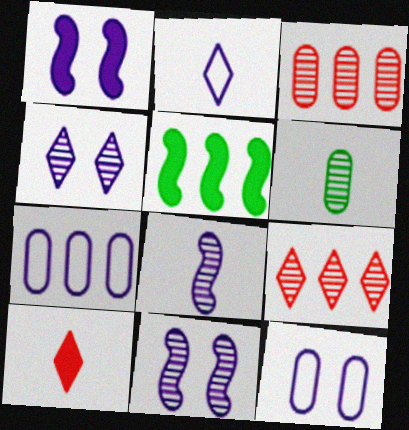[[1, 4, 12], 
[5, 7, 9], 
[6, 9, 11]]